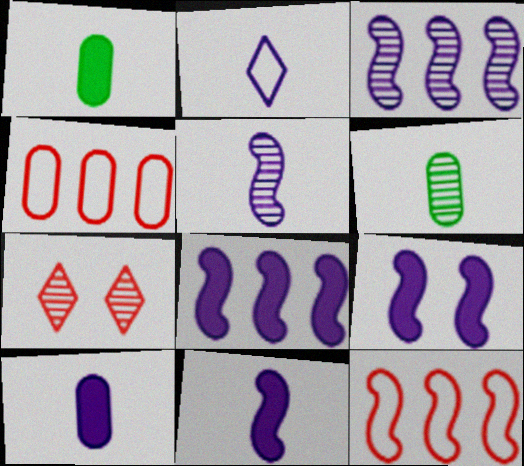[[2, 5, 10], 
[3, 6, 7], 
[8, 9, 11]]